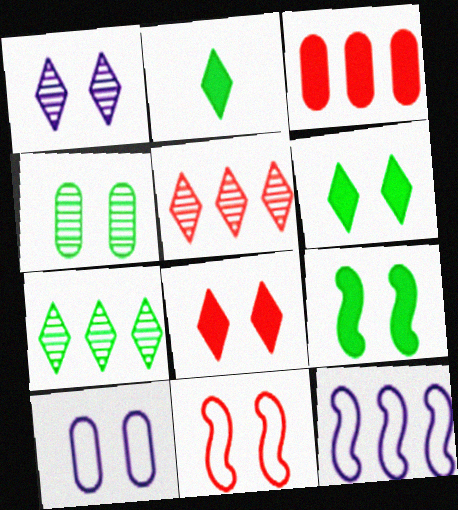[[3, 7, 12]]